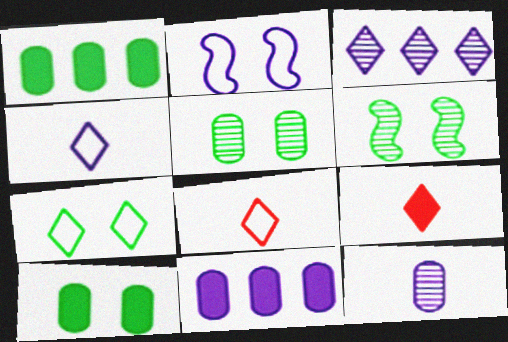[[3, 7, 9], 
[6, 7, 10], 
[6, 8, 11]]